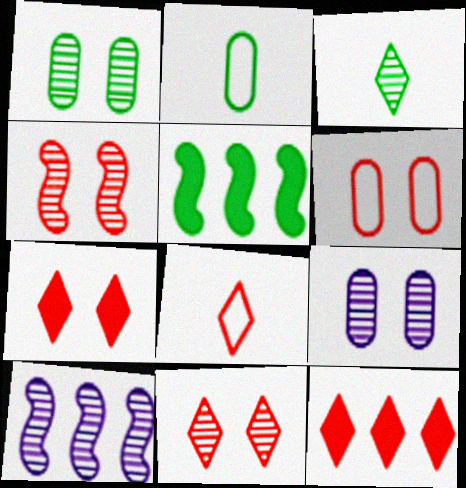[[2, 7, 10], 
[4, 6, 7], 
[5, 8, 9], 
[8, 11, 12]]